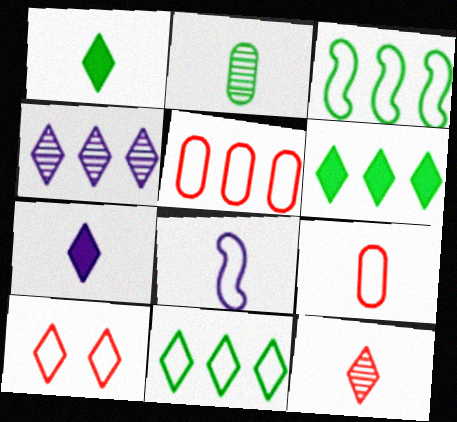[[1, 4, 10]]